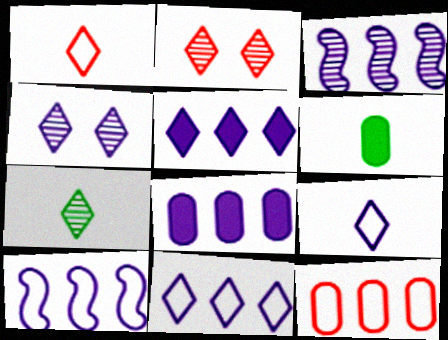[[2, 6, 10], 
[3, 8, 11], 
[4, 5, 9]]